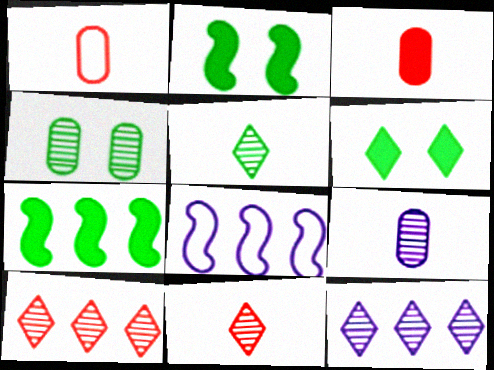[[1, 2, 12]]